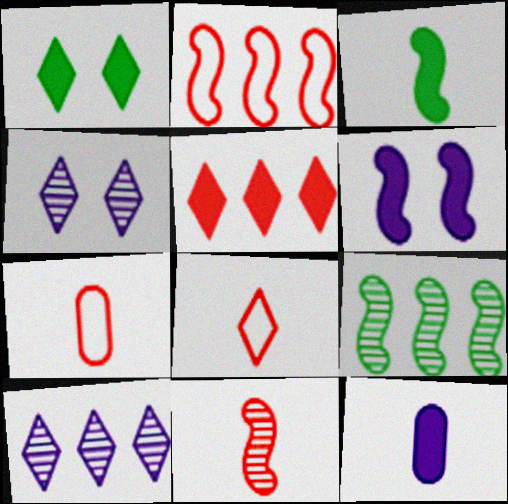[[1, 8, 10]]